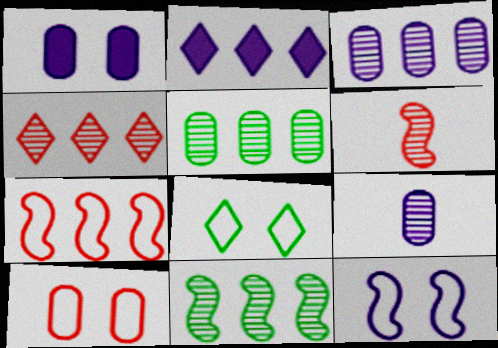[[2, 5, 7], 
[2, 9, 12], 
[3, 4, 11], 
[8, 10, 12]]